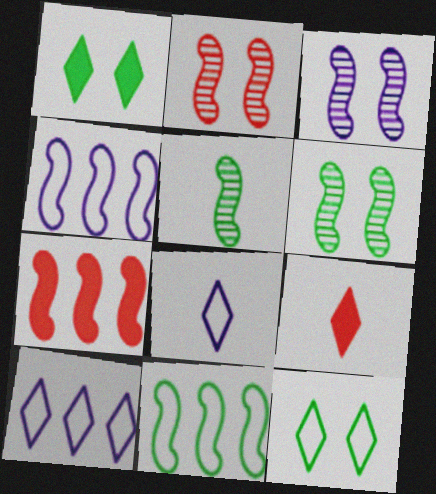[[2, 3, 6]]